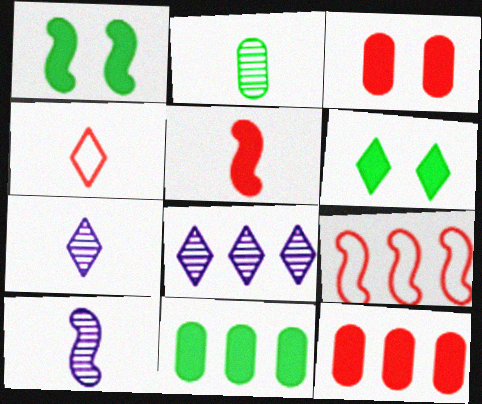[[1, 9, 10], 
[4, 6, 8], 
[8, 9, 11]]